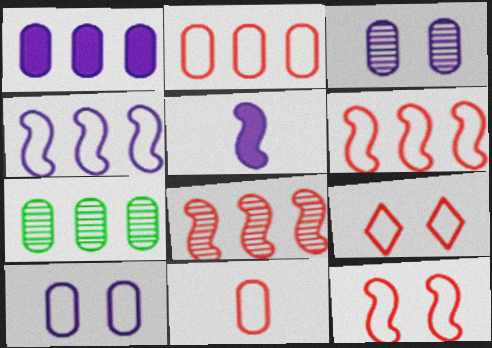[[1, 2, 7], 
[5, 7, 9], 
[6, 9, 11]]